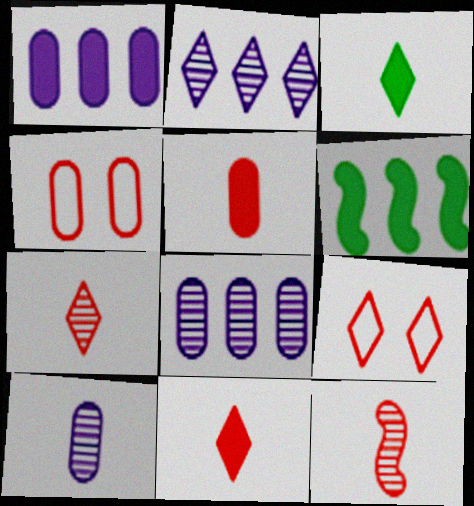[[2, 3, 9], 
[6, 9, 10]]